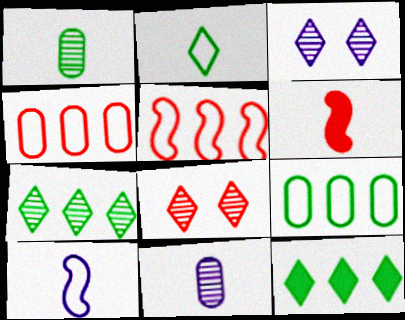[[2, 6, 11], 
[3, 6, 9], 
[4, 6, 8]]